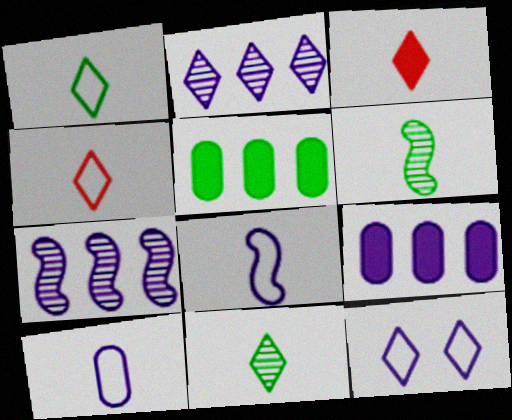[[3, 6, 10]]